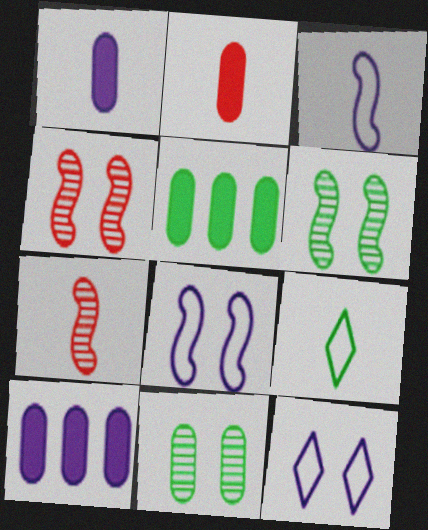[[1, 7, 9], 
[4, 9, 10], 
[5, 6, 9], 
[5, 7, 12]]